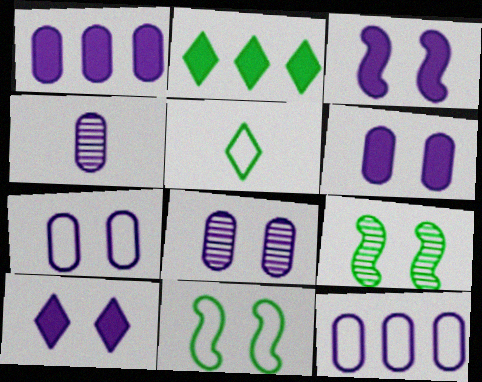[[1, 4, 7], 
[3, 6, 10], 
[4, 6, 12], 
[6, 7, 8]]